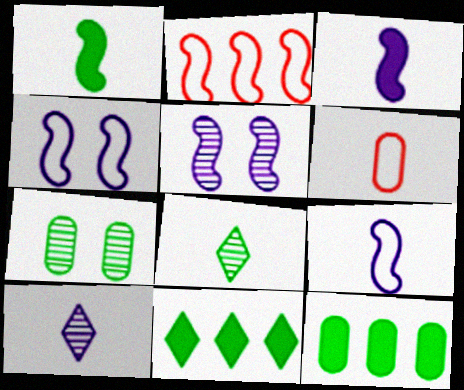[[1, 2, 5], 
[1, 6, 10], 
[3, 6, 8], 
[5, 6, 11]]